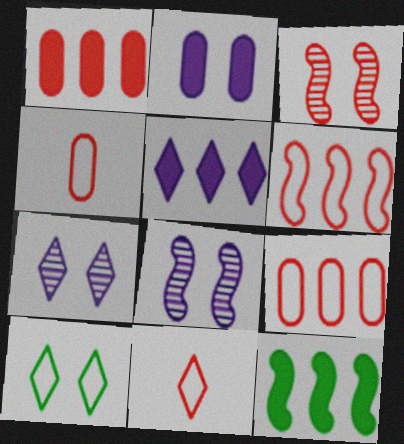[[1, 3, 11], 
[1, 5, 12], 
[2, 3, 10], 
[4, 7, 12]]